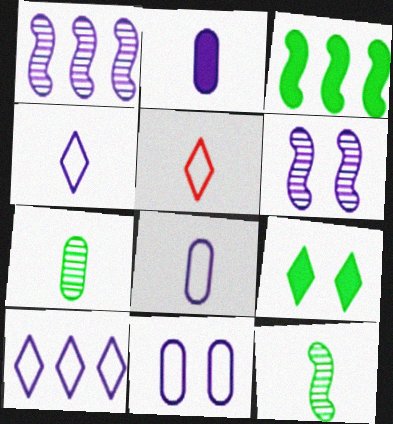[[2, 5, 12], 
[2, 6, 10]]